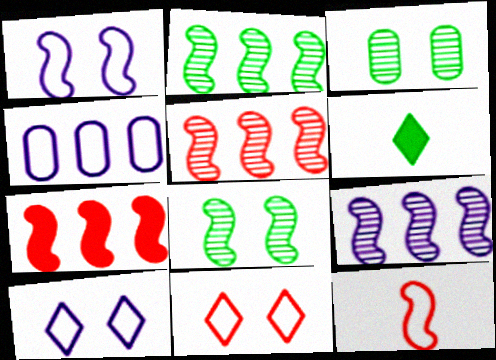[[2, 5, 9]]